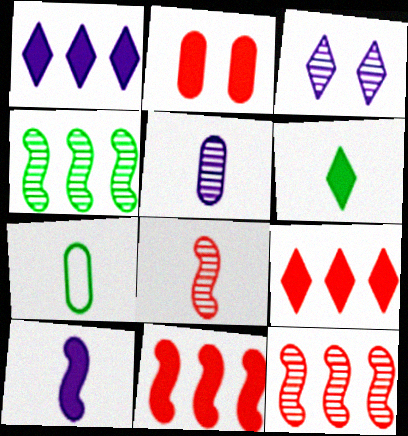[[3, 7, 11]]